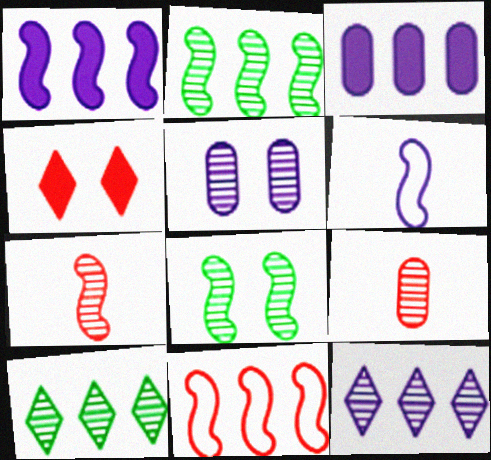[[1, 2, 11], 
[3, 10, 11], 
[4, 9, 11], 
[5, 7, 10], 
[8, 9, 12]]